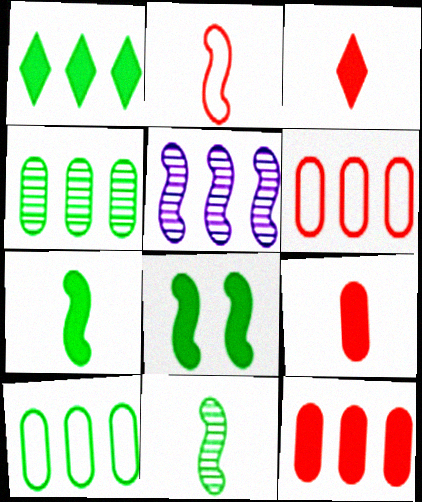[[1, 5, 6], 
[2, 5, 8]]